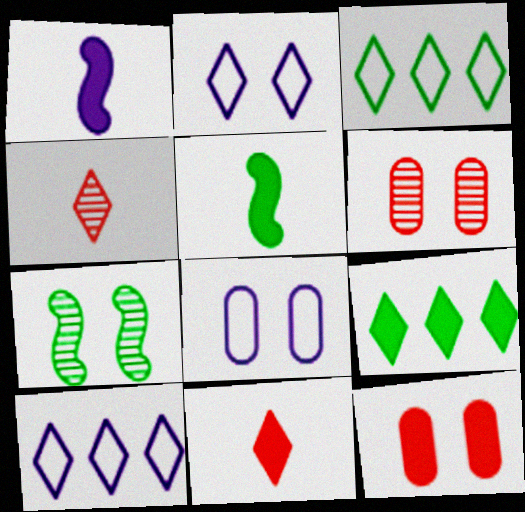[[1, 3, 6], 
[1, 9, 12], 
[2, 4, 9], 
[2, 7, 12], 
[5, 6, 10]]